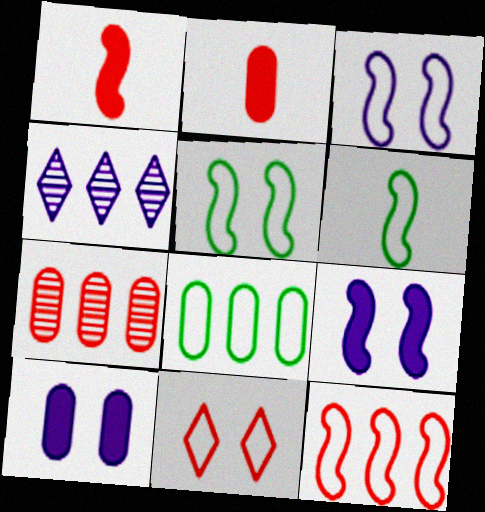[[1, 7, 11], 
[2, 4, 5], 
[3, 6, 12]]